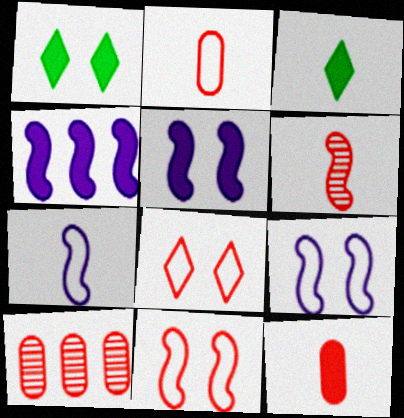[[1, 4, 12], 
[1, 7, 10], 
[3, 9, 10]]